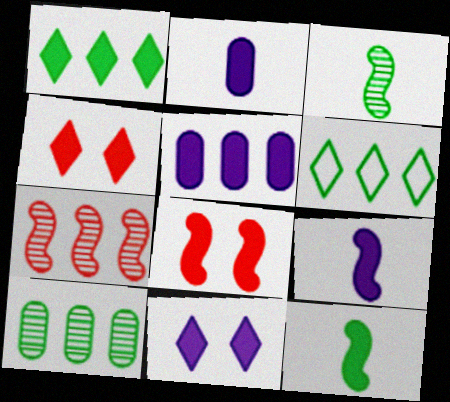[[1, 2, 8], 
[4, 5, 12], 
[5, 6, 7], 
[5, 9, 11]]